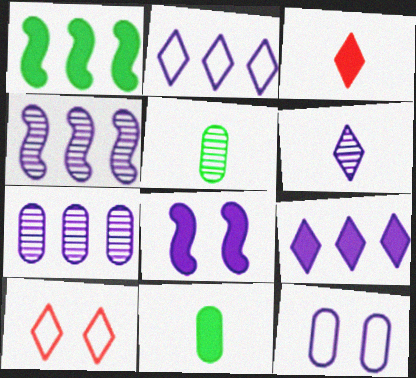[[4, 10, 11]]